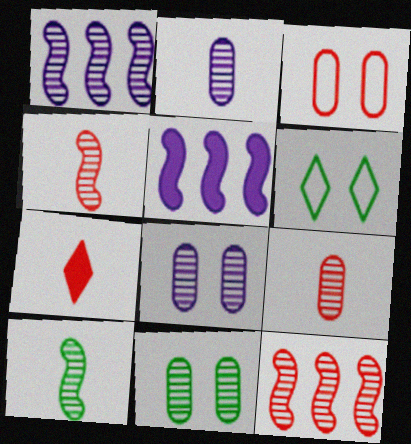[[3, 7, 12], 
[5, 6, 9]]